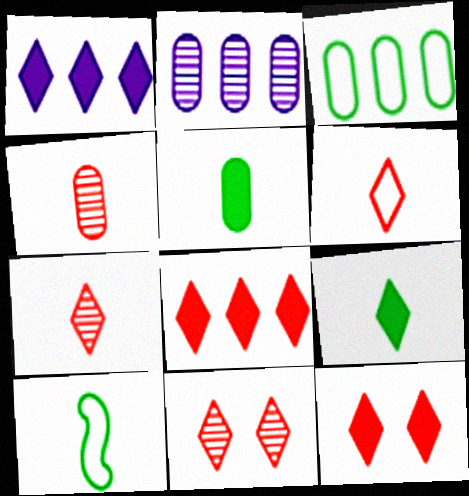[[1, 9, 12], 
[2, 10, 12], 
[6, 8, 11]]